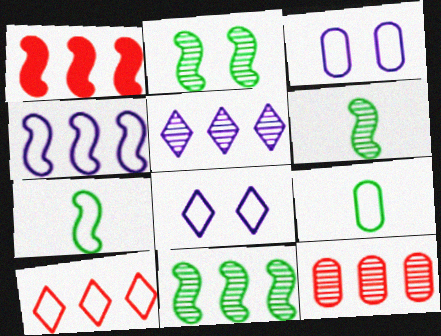[[1, 4, 11], 
[1, 10, 12], 
[2, 6, 11], 
[3, 7, 10], 
[5, 11, 12]]